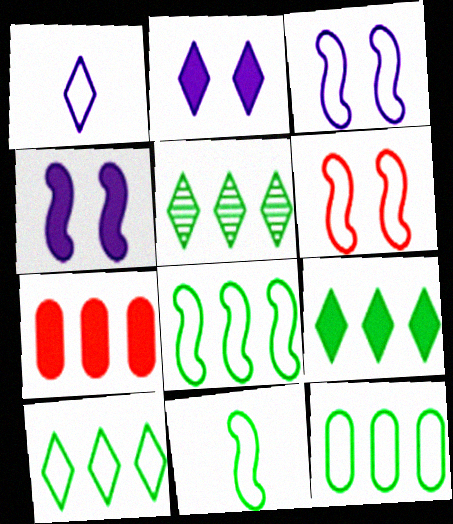[[1, 6, 12], 
[5, 9, 10], 
[8, 10, 12]]